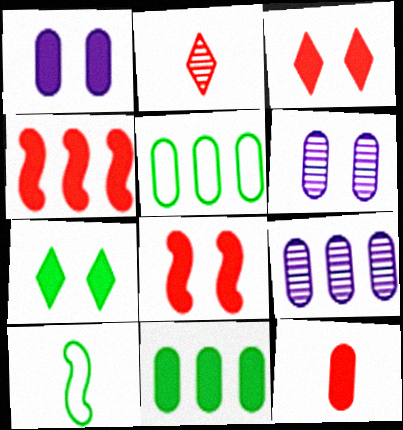[[1, 7, 8], 
[1, 11, 12], 
[3, 4, 12], 
[3, 9, 10], 
[5, 6, 12]]